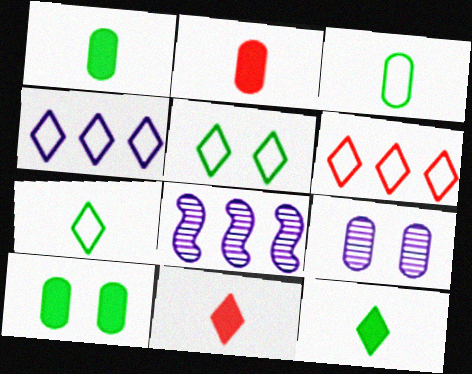[[2, 5, 8]]